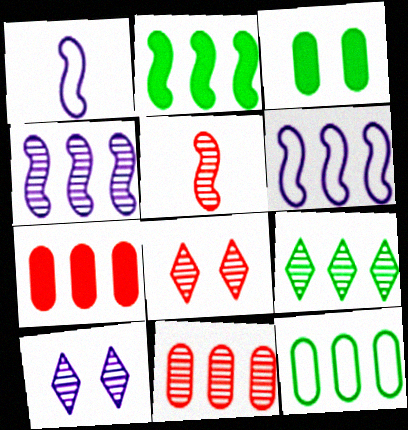[[2, 9, 12], 
[4, 9, 11], 
[5, 8, 11], 
[6, 7, 9]]